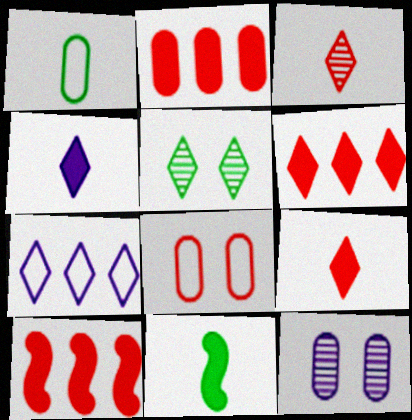[[1, 2, 12], 
[2, 6, 10], 
[3, 8, 10], 
[5, 7, 9]]